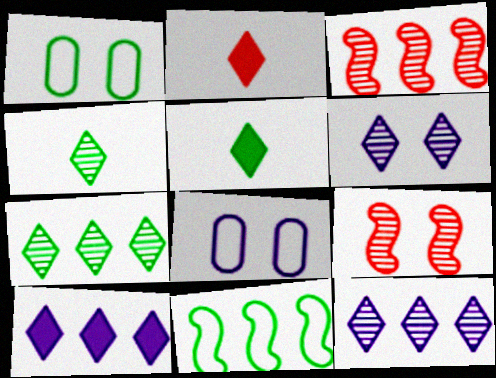[[3, 5, 8]]